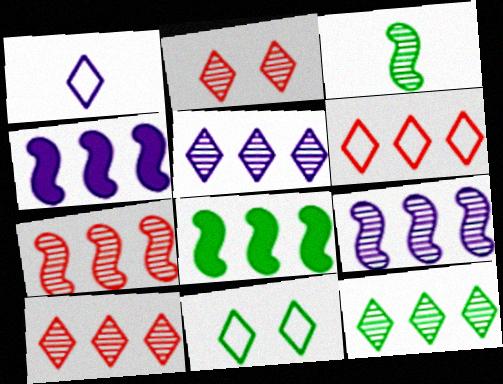[[1, 6, 11], 
[5, 10, 12]]